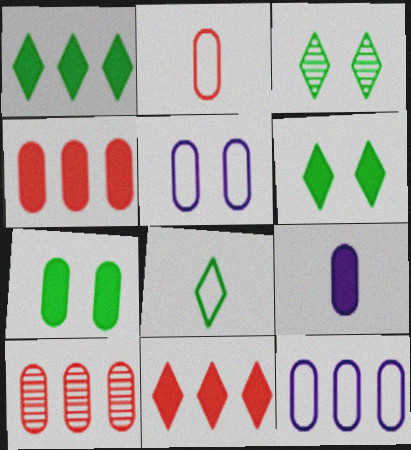[[1, 3, 8], 
[4, 7, 9]]